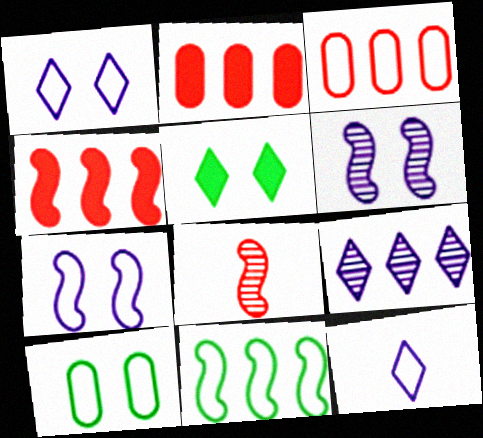[[2, 9, 11]]